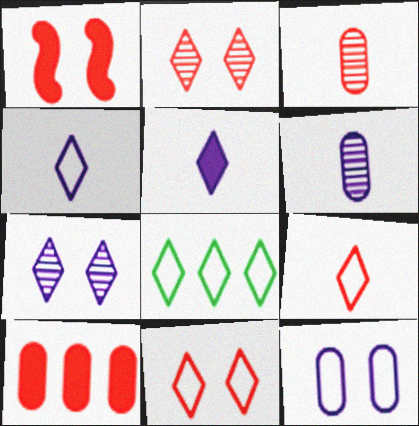[[1, 6, 8], 
[2, 5, 8], 
[4, 8, 11]]